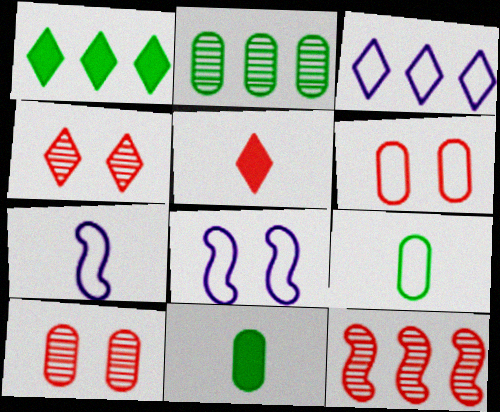[[1, 7, 10], 
[2, 5, 8], 
[5, 6, 12]]